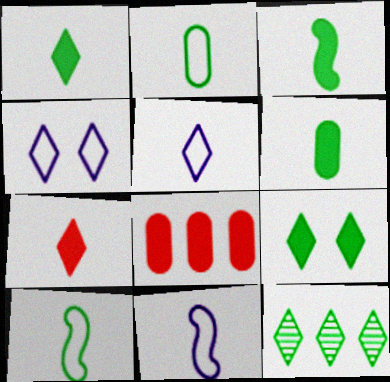[[1, 3, 6], 
[4, 7, 12]]